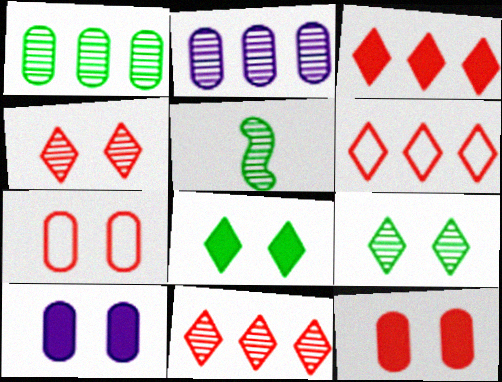[[1, 5, 9], 
[2, 4, 5], 
[3, 6, 11], 
[5, 6, 10]]